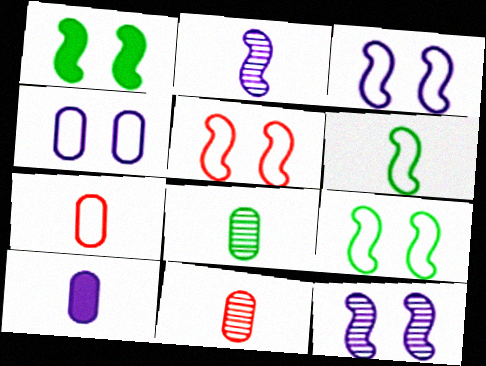[[1, 5, 12], 
[3, 5, 9], 
[7, 8, 10]]